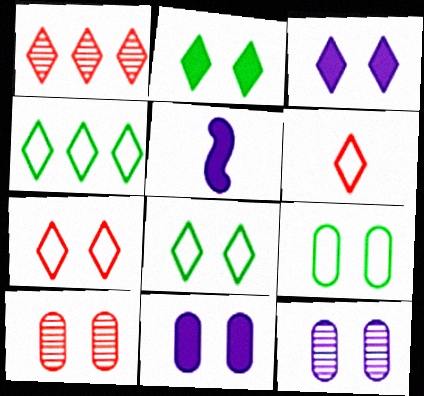[[1, 5, 9], 
[4, 5, 10], 
[9, 10, 11]]